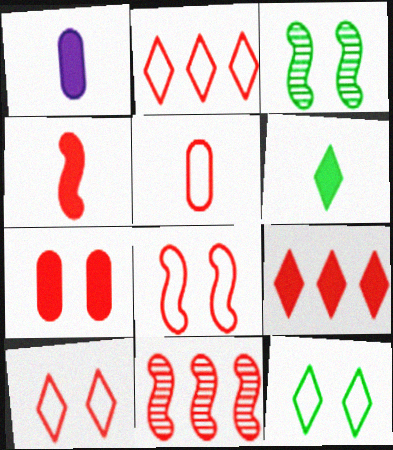[[1, 2, 3], 
[1, 4, 6], 
[1, 11, 12], 
[2, 5, 8], 
[4, 7, 9], 
[4, 8, 11]]